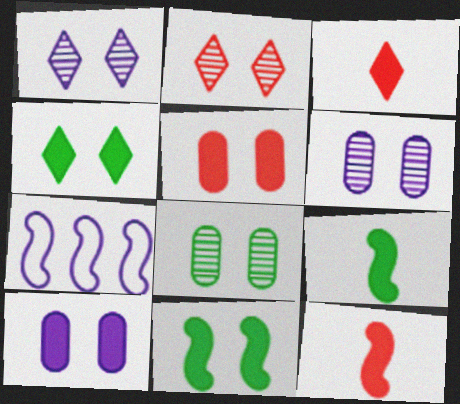[[3, 7, 8]]